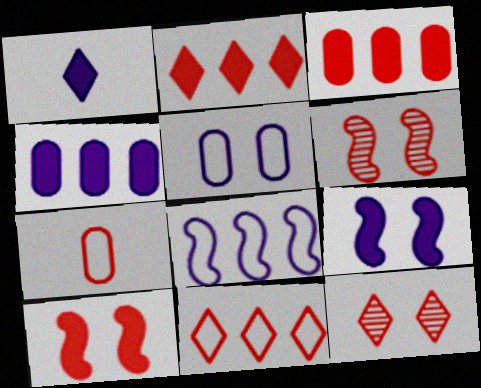[[1, 4, 9], 
[2, 6, 7]]